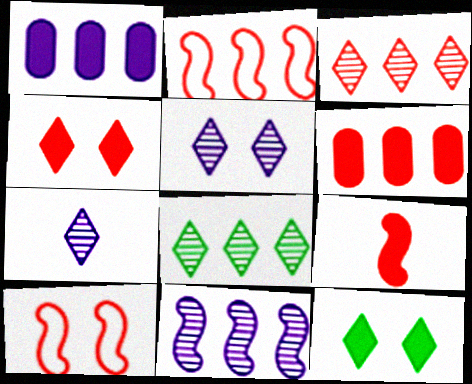[[1, 2, 8], 
[1, 9, 12], 
[2, 3, 6], 
[4, 6, 9]]